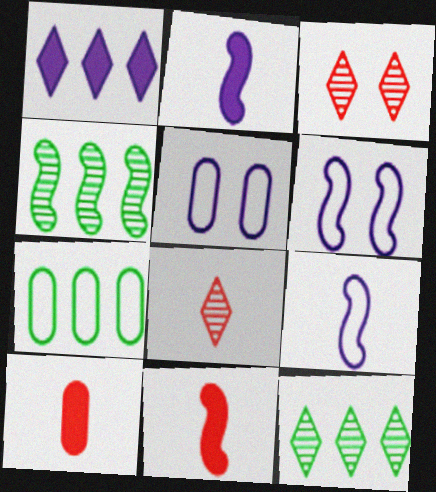[[2, 3, 7], 
[4, 6, 11], 
[5, 11, 12], 
[6, 10, 12]]